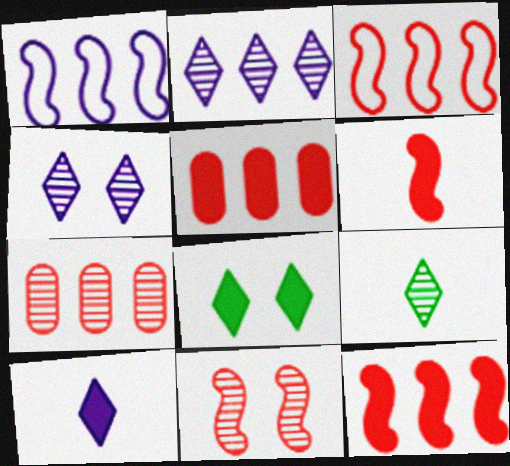[[3, 6, 11]]